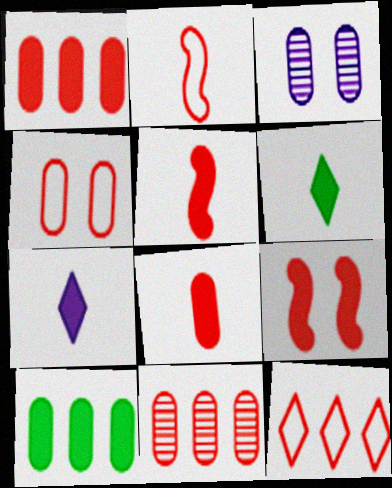[[2, 4, 12], 
[4, 8, 11], 
[7, 9, 10]]